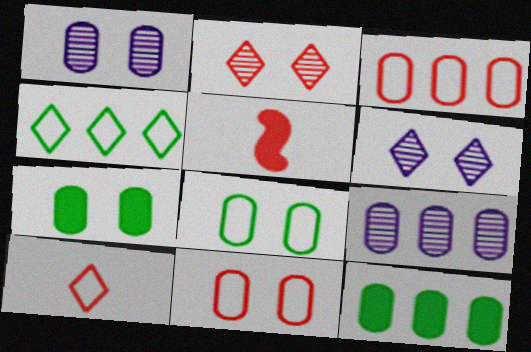[[1, 4, 5], 
[1, 7, 11], 
[2, 3, 5], 
[3, 9, 12]]